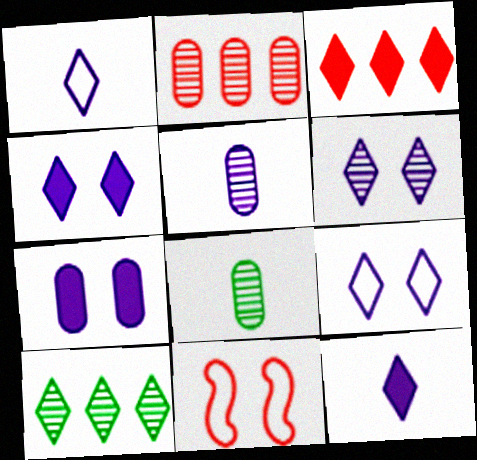[[4, 6, 9]]